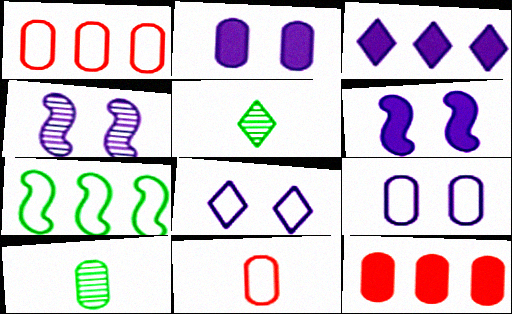[[1, 2, 10], 
[1, 5, 6], 
[2, 4, 8], 
[7, 8, 11], 
[9, 10, 12]]